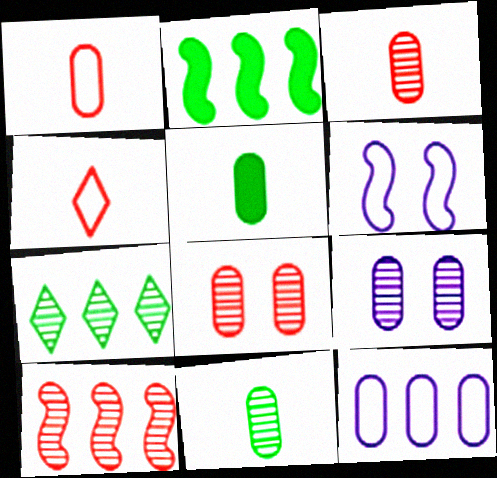[[2, 4, 9], 
[5, 8, 12]]